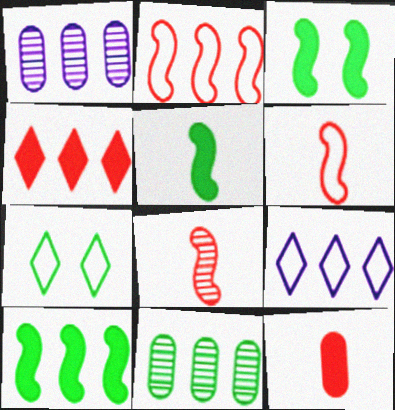[[3, 5, 10], 
[5, 7, 11]]